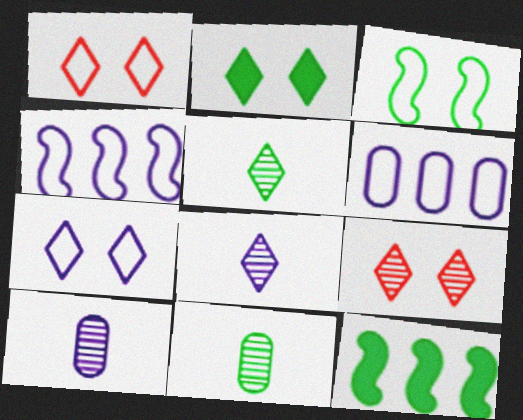[[1, 10, 12], 
[2, 7, 9]]